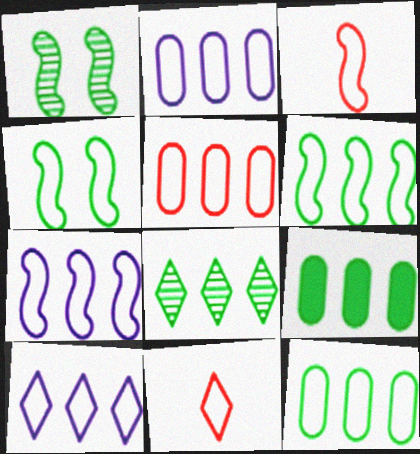[[2, 4, 11], 
[2, 5, 12], 
[2, 7, 10], 
[3, 4, 7], 
[5, 6, 10], 
[6, 8, 9]]